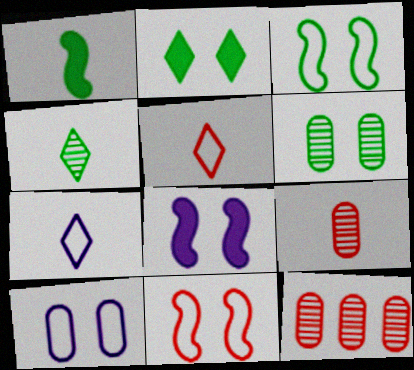[[1, 7, 9], 
[2, 3, 6]]